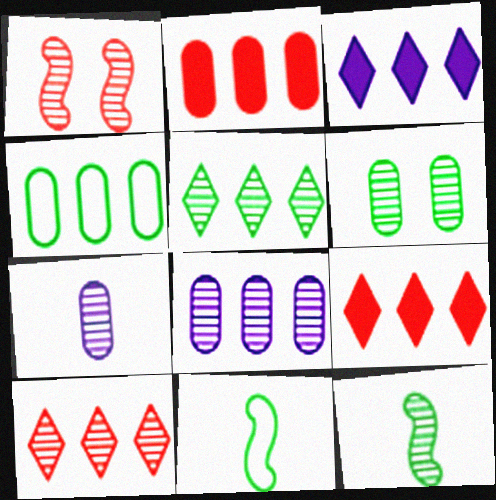[[1, 5, 7], 
[2, 4, 8], 
[5, 6, 12]]